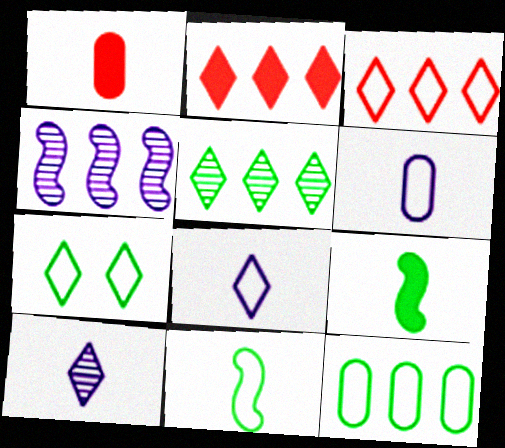[[1, 4, 7], 
[1, 10, 11], 
[2, 4, 12], 
[2, 7, 10], 
[3, 7, 8], 
[7, 11, 12]]